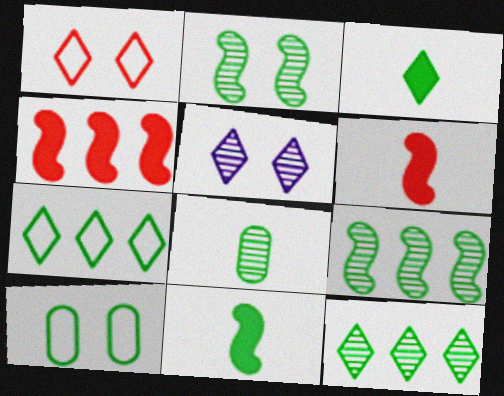[[2, 8, 12], 
[3, 9, 10], 
[10, 11, 12]]